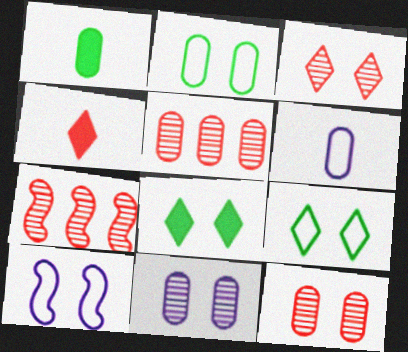[[6, 7, 8], 
[8, 10, 12]]